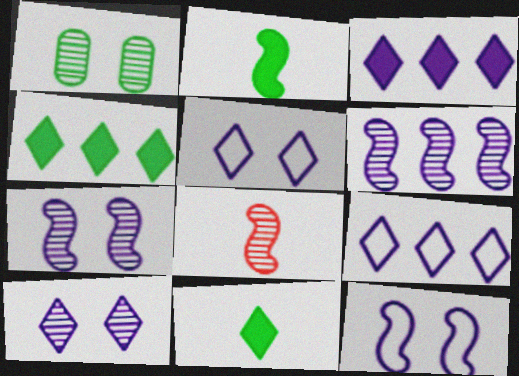[]